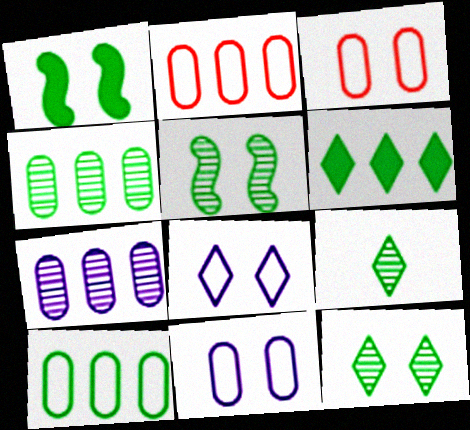[[1, 9, 10], 
[4, 5, 9]]